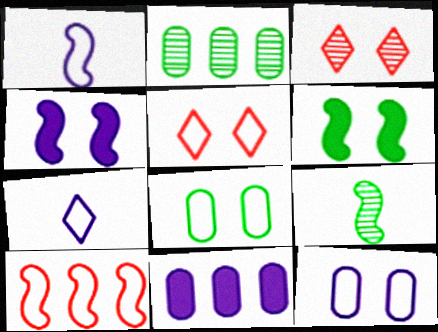[[3, 4, 8], 
[3, 6, 12], 
[4, 9, 10], 
[5, 9, 11], 
[7, 8, 10]]